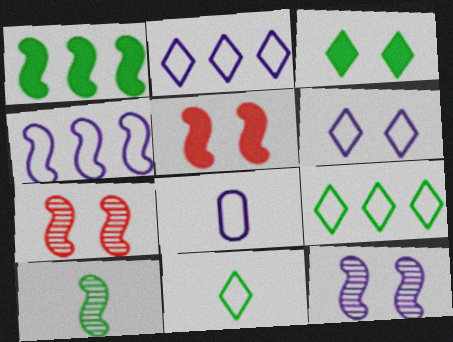[[4, 5, 10], 
[4, 6, 8]]